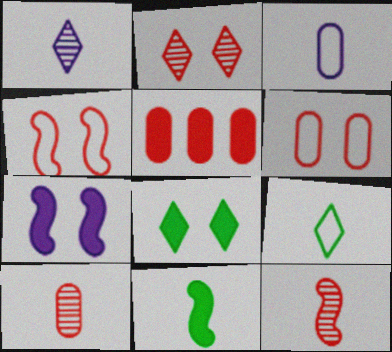[[5, 6, 10]]